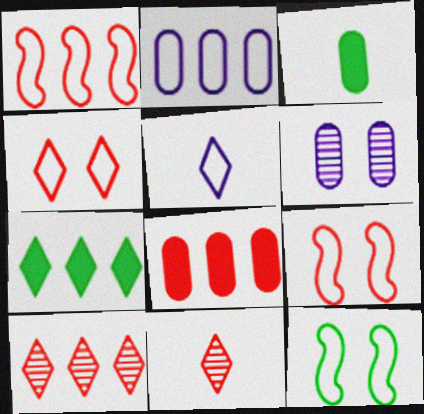[[1, 8, 10], 
[8, 9, 11]]